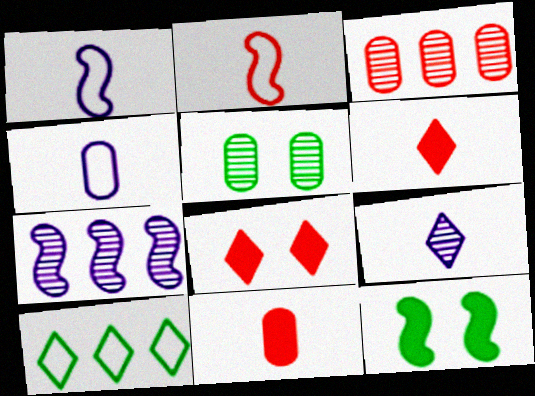[[2, 3, 8], 
[2, 7, 12], 
[8, 9, 10]]